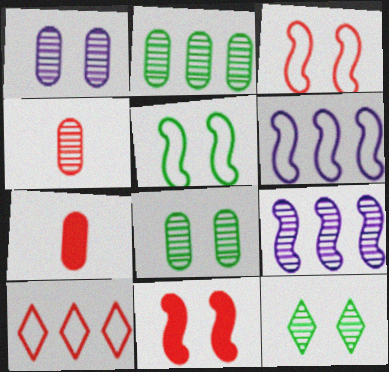[[1, 2, 4], 
[4, 9, 12], 
[4, 10, 11], 
[6, 7, 12]]